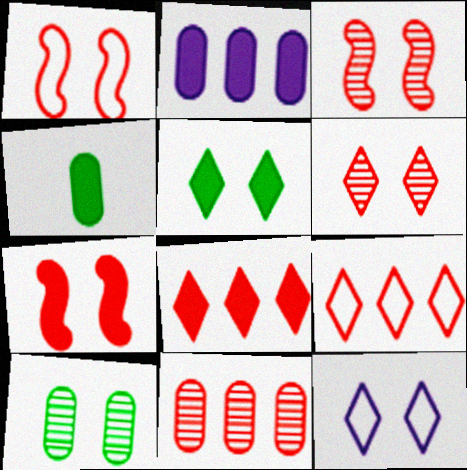[[1, 3, 7], 
[5, 6, 12], 
[7, 10, 12]]